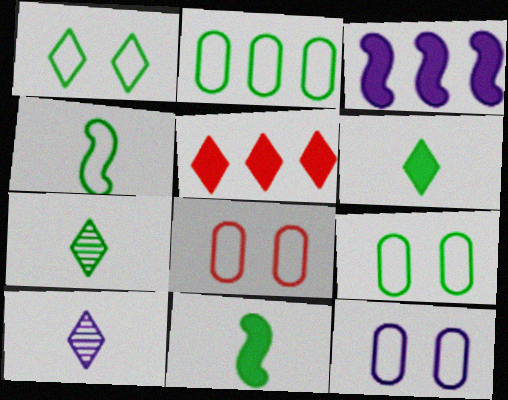[[1, 2, 4], 
[1, 5, 10], 
[3, 7, 8], 
[3, 10, 12], 
[8, 9, 12]]